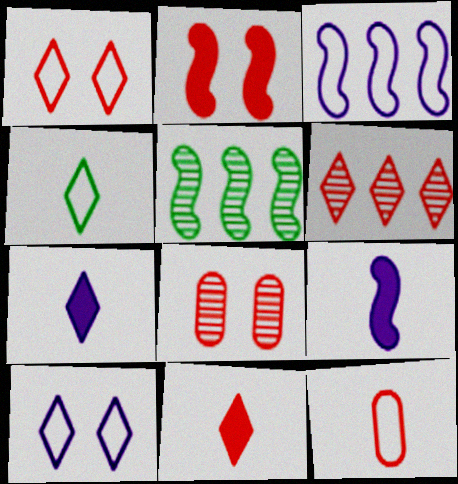[[1, 2, 8], 
[1, 6, 11], 
[2, 6, 12]]